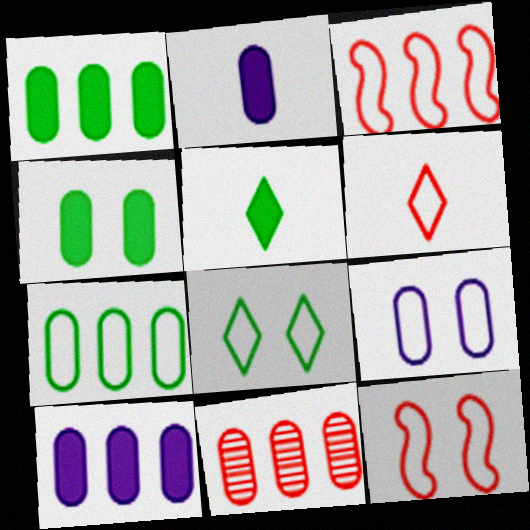[[7, 10, 11], 
[8, 9, 12]]